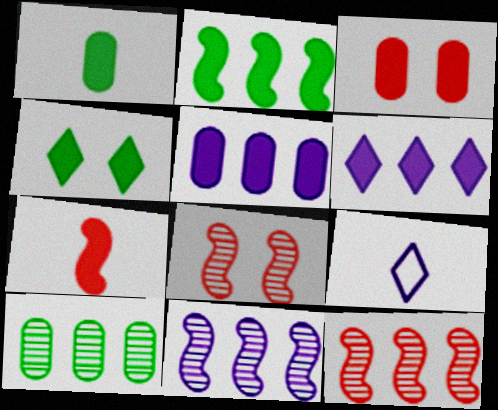[[1, 2, 4], 
[1, 3, 5], 
[4, 5, 7]]